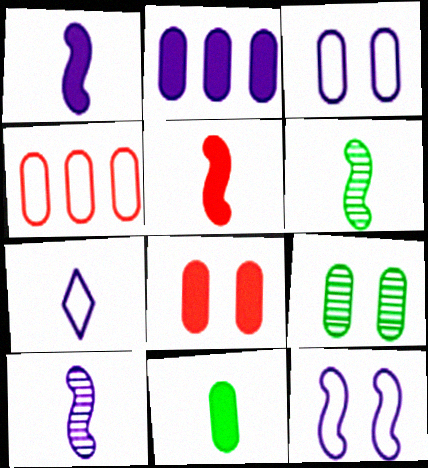[[2, 8, 11], 
[3, 8, 9]]